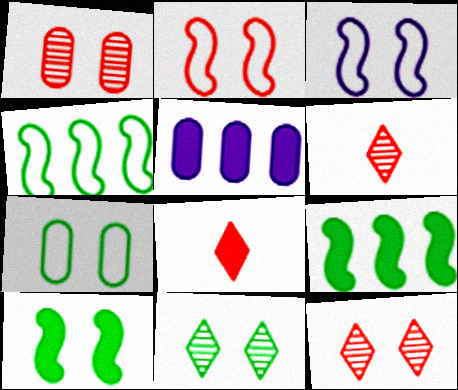[[5, 8, 10], 
[7, 10, 11]]